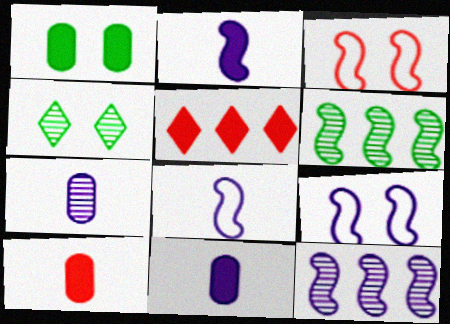[[1, 2, 5], 
[2, 3, 6], 
[2, 9, 12]]